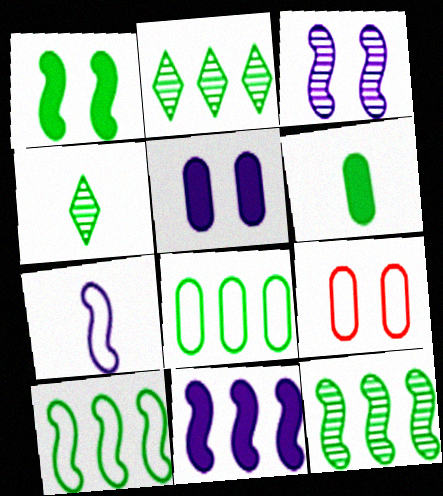[[1, 4, 8], 
[3, 7, 11], 
[4, 9, 11]]